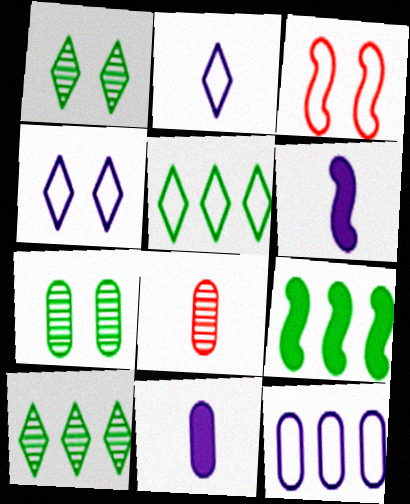[[3, 10, 11], 
[4, 8, 9]]